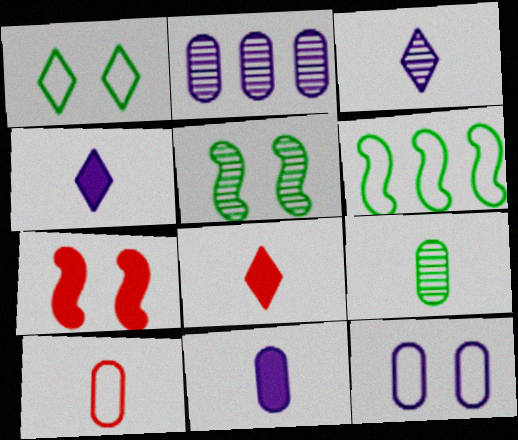[[2, 11, 12], 
[9, 10, 11]]